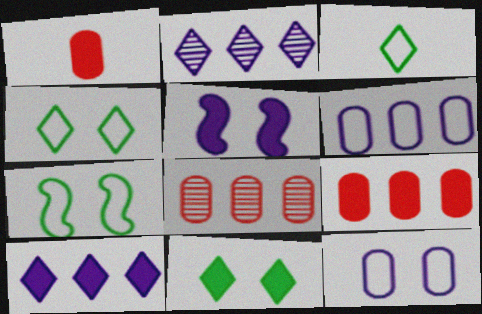[[1, 2, 7], 
[3, 5, 8]]